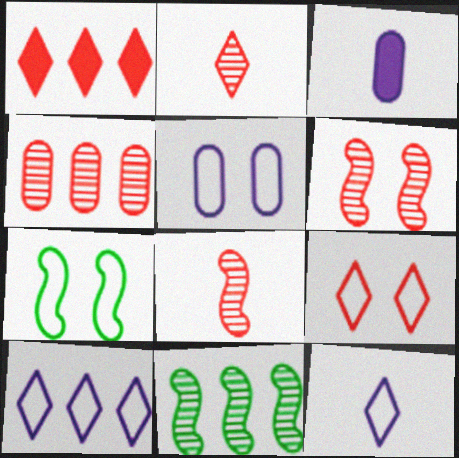[[1, 2, 9], 
[2, 4, 6], 
[3, 9, 11], 
[5, 7, 9]]